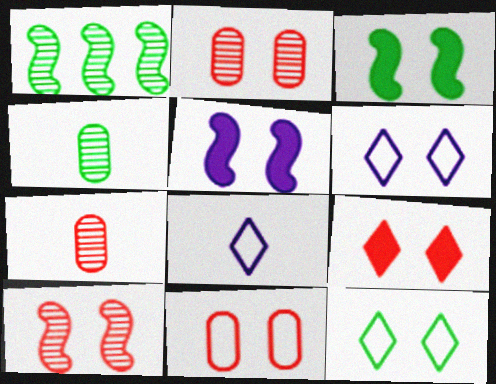[[2, 3, 6], 
[2, 5, 12], 
[9, 10, 11]]